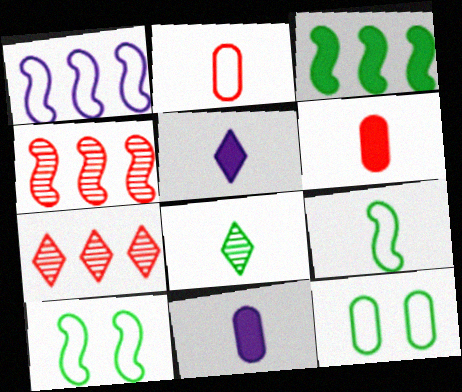[[1, 3, 4], 
[3, 8, 12], 
[4, 5, 12], 
[7, 10, 11]]